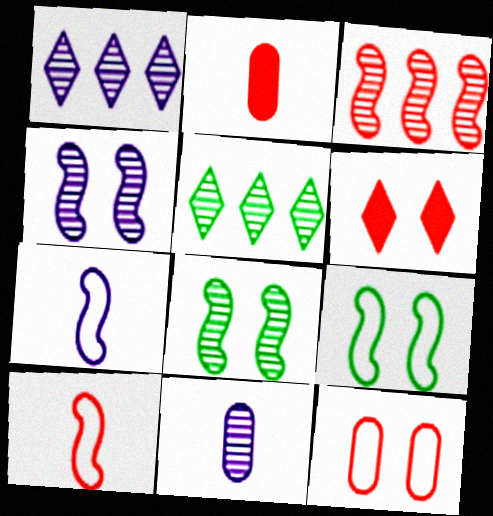[[1, 2, 9], 
[1, 4, 11]]